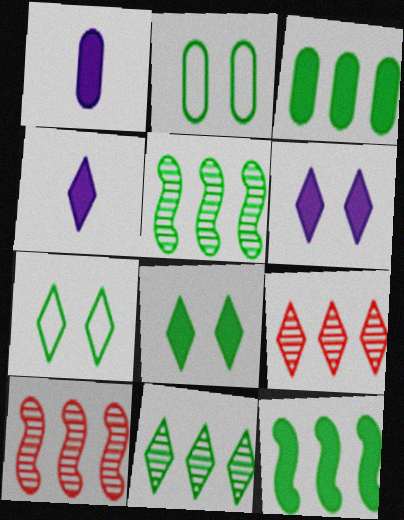[[1, 7, 10], 
[2, 4, 10], 
[4, 7, 9]]